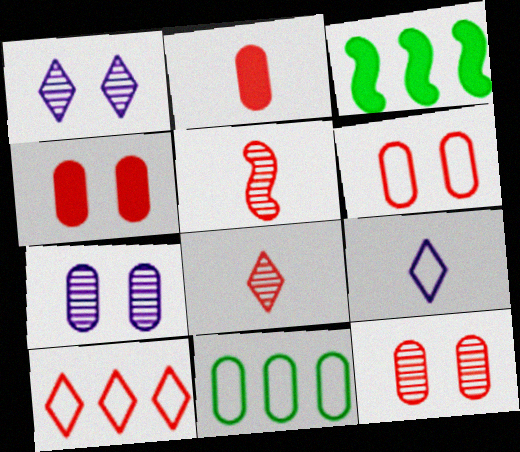[[2, 7, 11], 
[3, 9, 12], 
[4, 5, 10], 
[4, 6, 12]]